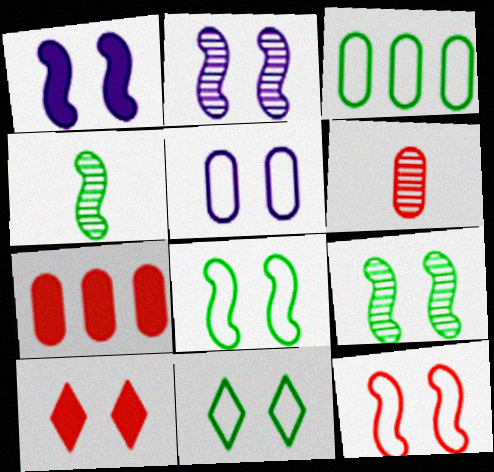[[1, 9, 12], 
[5, 9, 10], 
[5, 11, 12]]